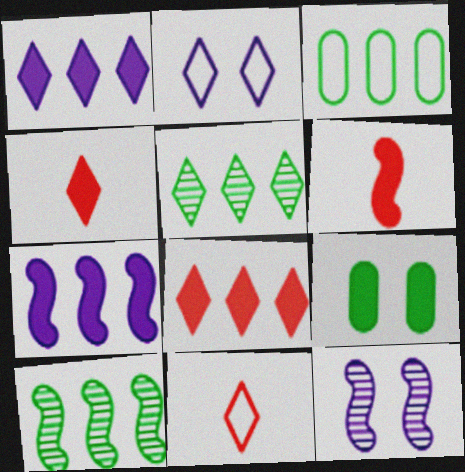[[1, 6, 9], 
[2, 4, 5], 
[3, 4, 12], 
[4, 7, 9]]